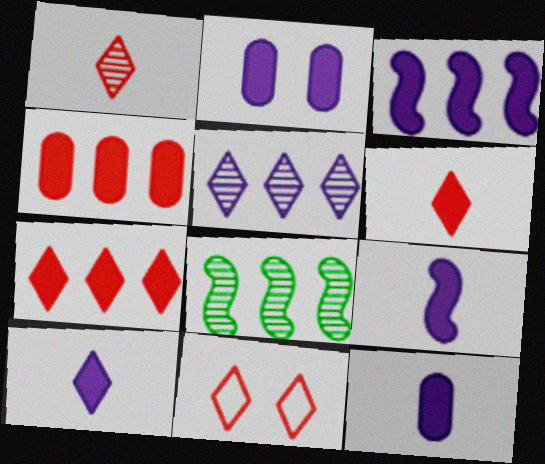[[1, 7, 11], 
[2, 3, 10], 
[8, 11, 12], 
[9, 10, 12]]